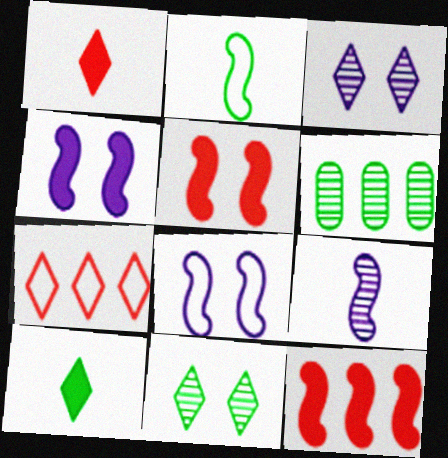[[1, 6, 8], 
[3, 7, 10]]